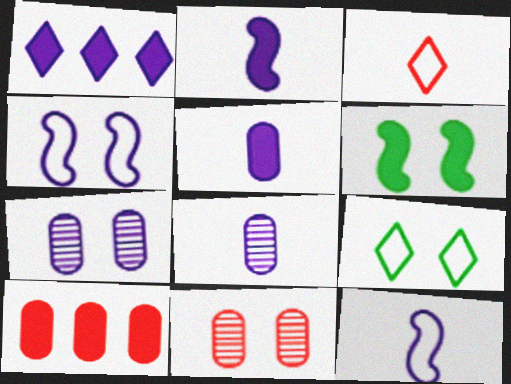[[1, 4, 8], 
[1, 7, 12]]